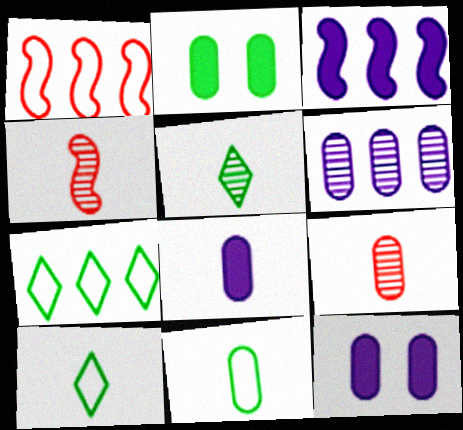[[1, 5, 12], 
[4, 7, 12], 
[4, 8, 10], 
[8, 9, 11]]